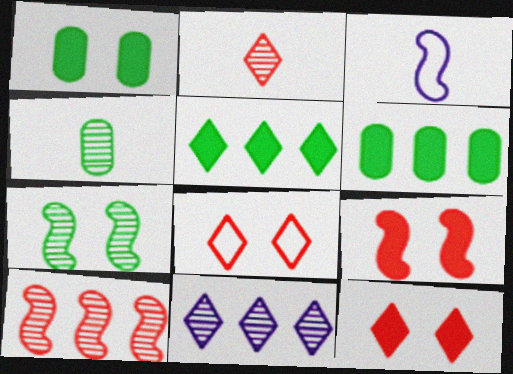[]